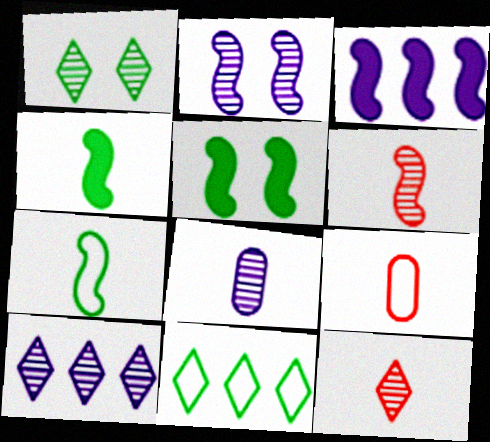[[1, 3, 9], 
[1, 10, 12], 
[2, 8, 10], 
[5, 9, 10]]